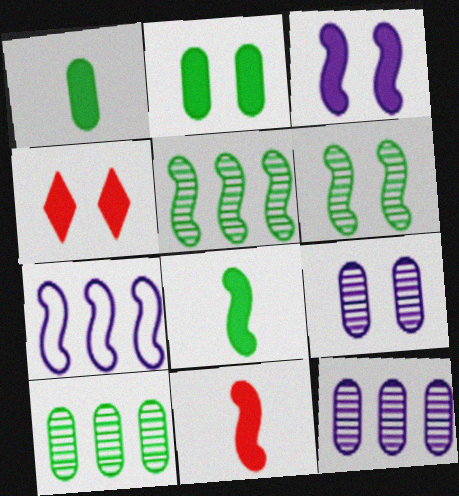[[2, 3, 4], 
[6, 7, 11]]